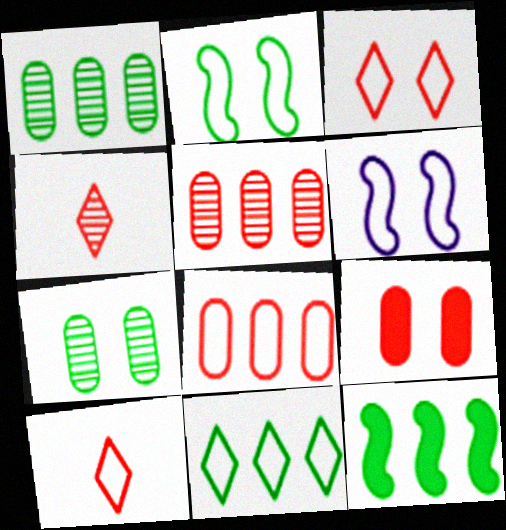[[1, 11, 12]]